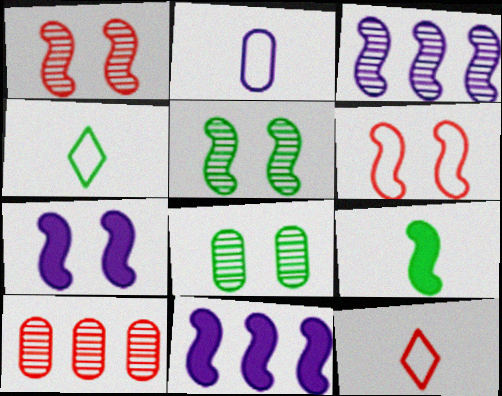[[3, 6, 9], 
[4, 7, 10], 
[5, 6, 7], 
[8, 11, 12]]